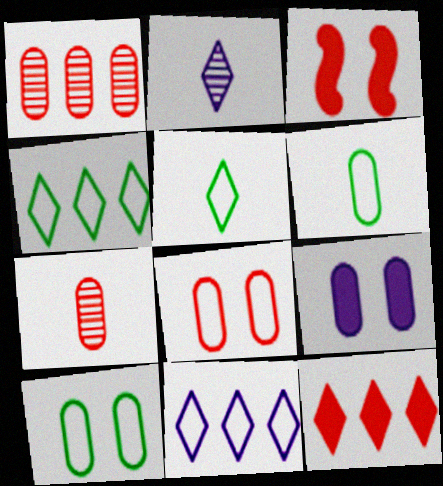[[1, 6, 9]]